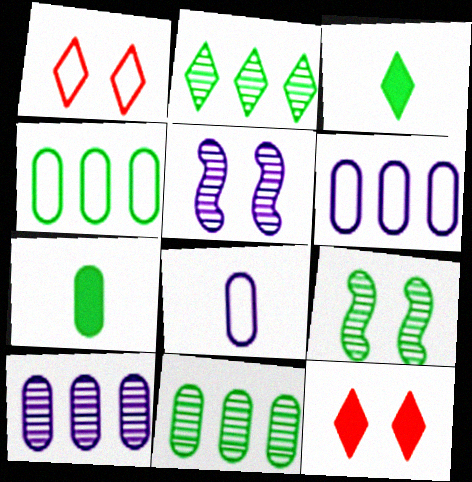[[3, 4, 9]]